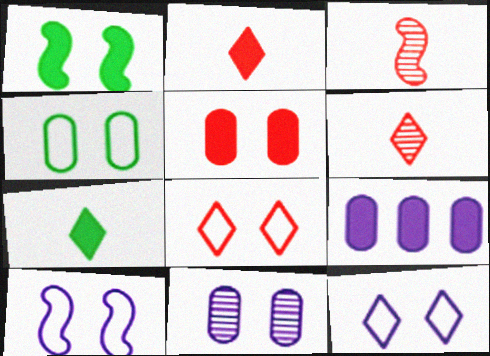[[1, 2, 9], 
[1, 8, 11], 
[4, 5, 11], 
[4, 8, 10]]